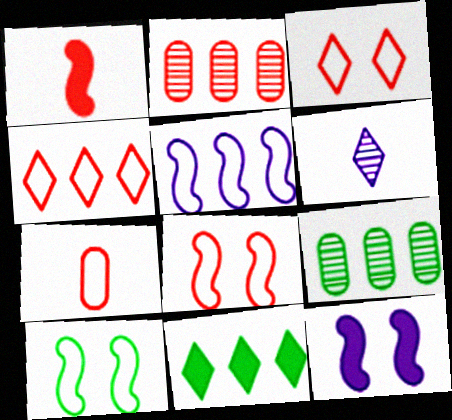[[1, 2, 3], 
[2, 5, 11], 
[3, 6, 11], 
[4, 7, 8]]